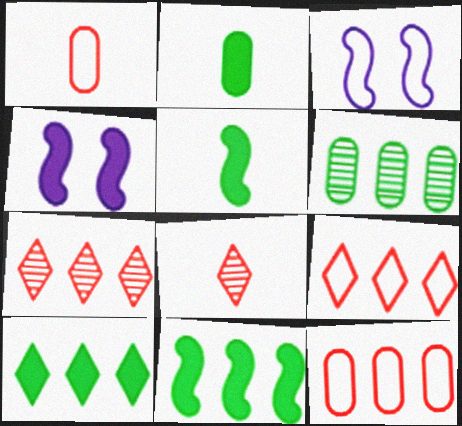[[2, 3, 7]]